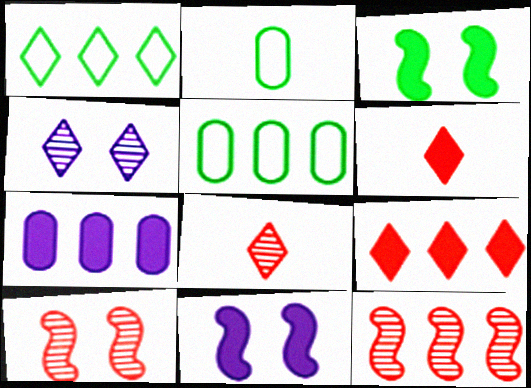[[1, 4, 6], 
[1, 7, 12], 
[3, 6, 7], 
[5, 8, 11]]